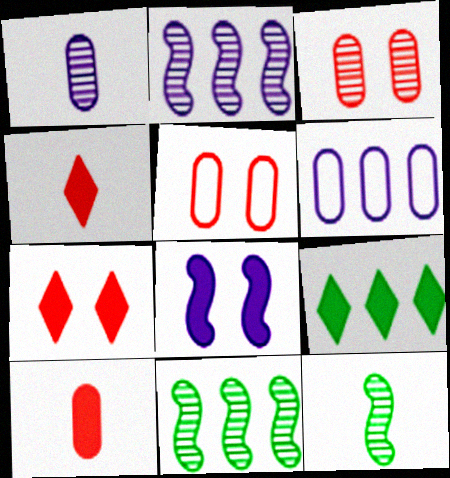[[6, 7, 12], 
[8, 9, 10]]